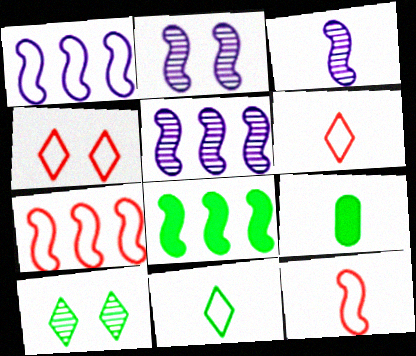[[2, 3, 5], 
[2, 8, 12], 
[3, 6, 9], 
[4, 5, 9], 
[5, 7, 8]]